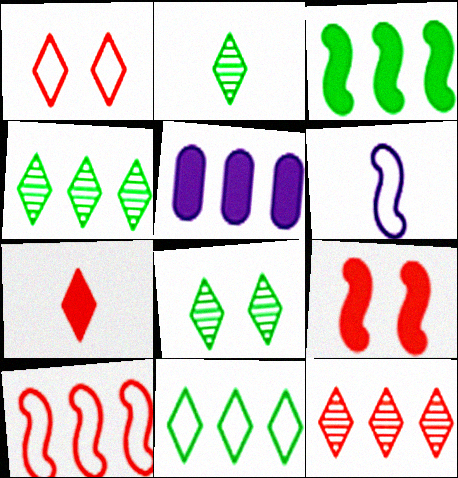[[1, 7, 12], 
[2, 4, 8], 
[4, 5, 10]]